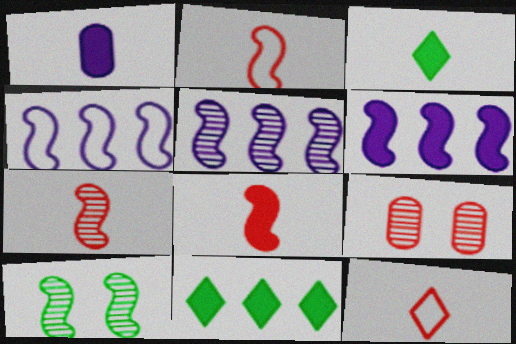[[1, 3, 8], 
[2, 6, 10], 
[2, 7, 8], 
[3, 4, 9], 
[4, 5, 6], 
[4, 8, 10], 
[5, 7, 10]]